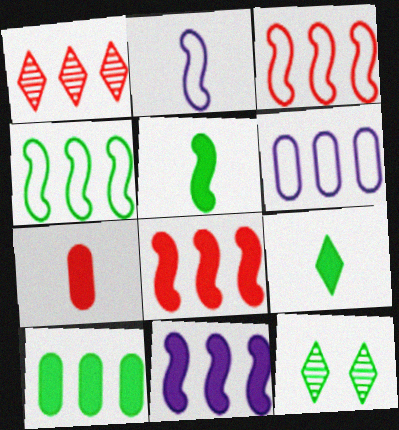[]